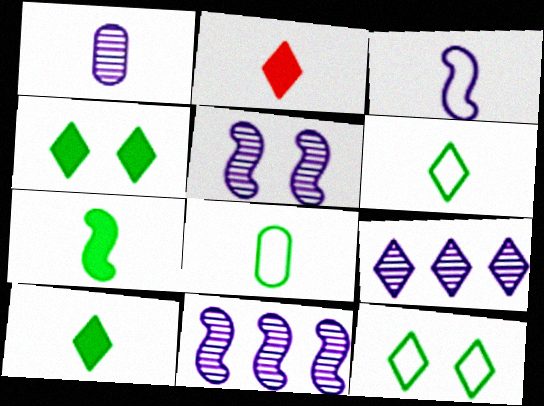[[1, 5, 9], 
[2, 9, 12]]